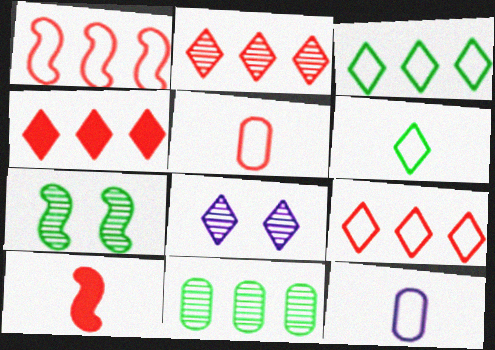[[2, 4, 9], 
[4, 6, 8], 
[4, 7, 12]]